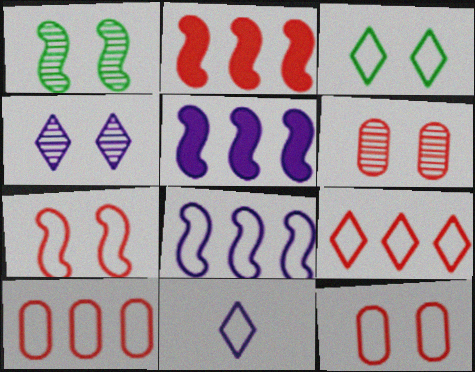[[1, 4, 6], 
[3, 9, 11]]